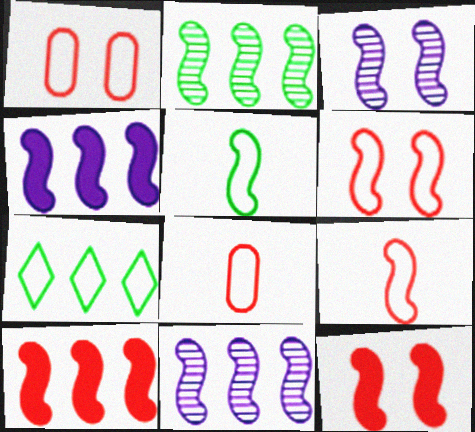[[3, 5, 10], 
[5, 11, 12]]